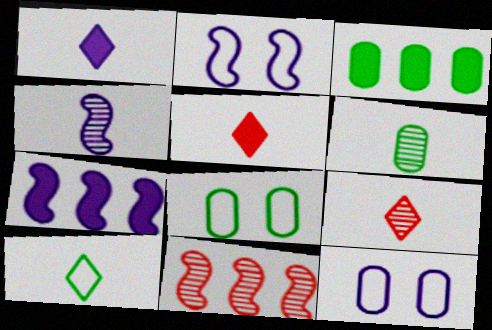[[1, 8, 11], 
[1, 9, 10], 
[2, 3, 9], 
[2, 4, 7], 
[3, 6, 8], 
[4, 6, 9], 
[7, 8, 9]]